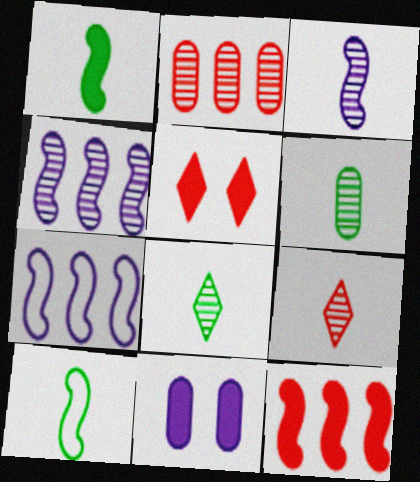[[3, 6, 9], 
[5, 6, 7]]